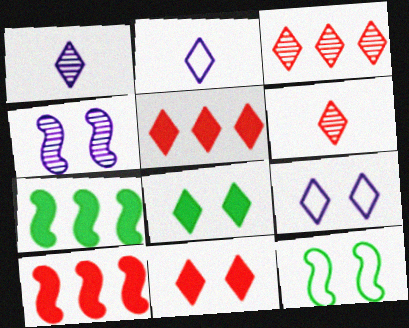[[2, 3, 8]]